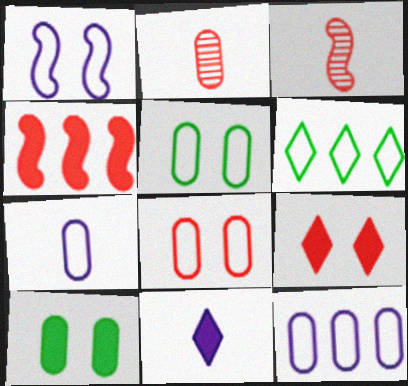[[2, 10, 12], 
[4, 10, 11]]